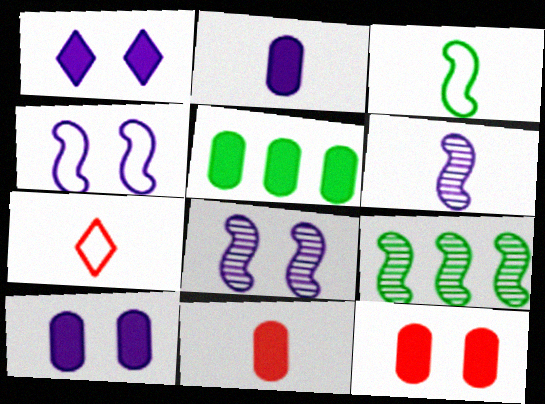[[2, 5, 12], 
[5, 7, 8], 
[5, 10, 11], 
[7, 9, 10]]